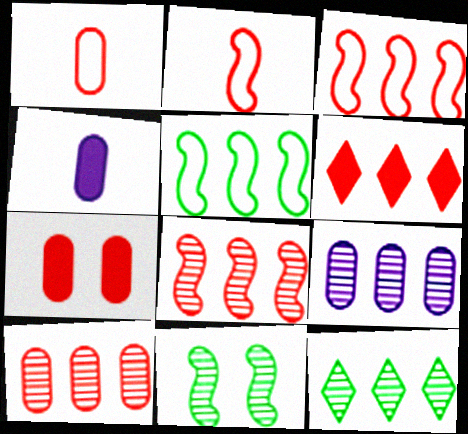[[1, 7, 10], 
[3, 6, 10], 
[5, 6, 9], 
[8, 9, 12]]